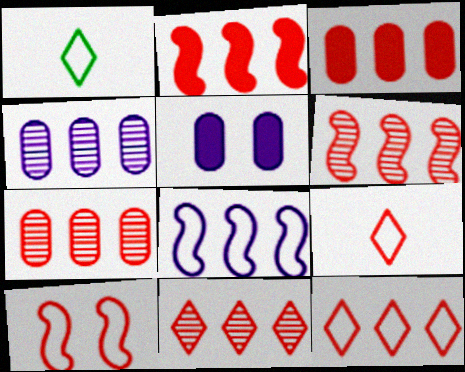[[1, 5, 6], 
[2, 7, 12], 
[3, 6, 12], 
[6, 7, 11]]